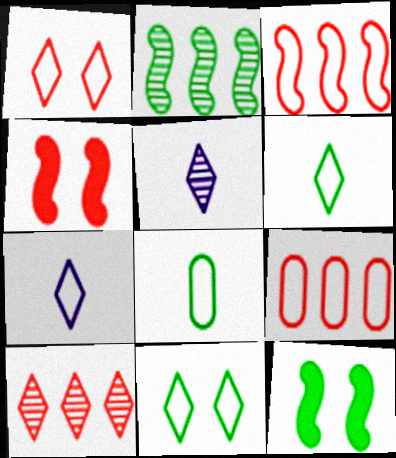[[5, 9, 12]]